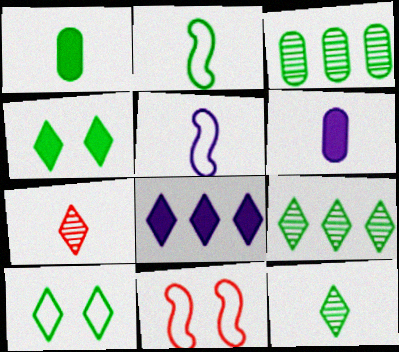[[1, 2, 12], 
[1, 5, 7], 
[2, 3, 4], 
[2, 6, 7], 
[6, 9, 11], 
[7, 8, 10]]